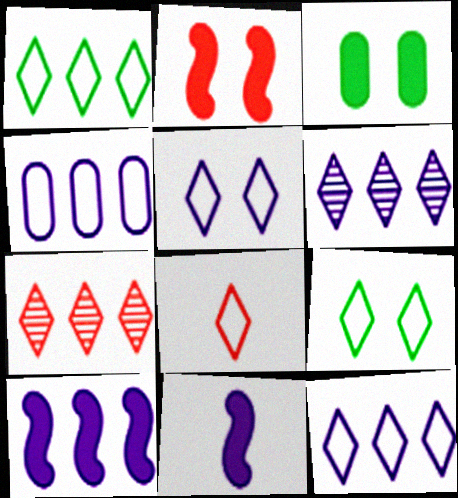[[1, 5, 8], 
[4, 6, 10], 
[8, 9, 12]]